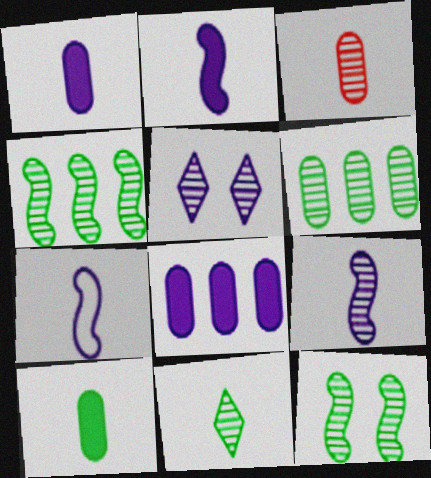[[2, 7, 9], 
[3, 4, 5], 
[3, 9, 11], 
[5, 7, 8], 
[6, 11, 12]]